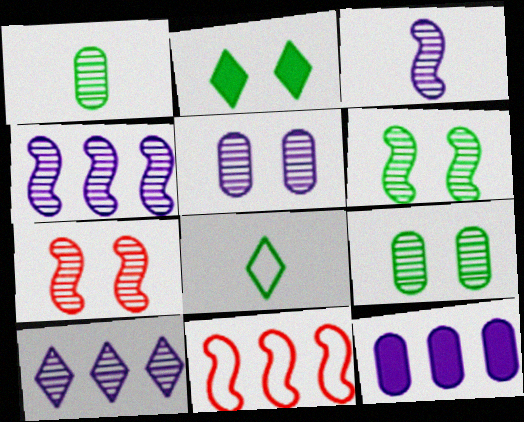[[1, 7, 10], 
[3, 5, 10], 
[7, 8, 12]]